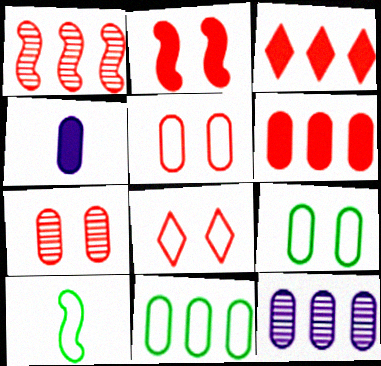[[2, 7, 8], 
[4, 7, 11], 
[6, 11, 12]]